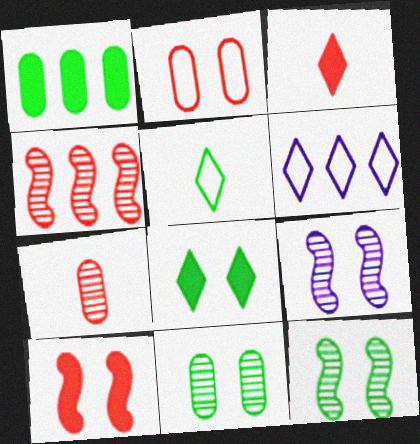[[1, 4, 6], 
[1, 5, 12], 
[2, 3, 4], 
[2, 8, 9]]